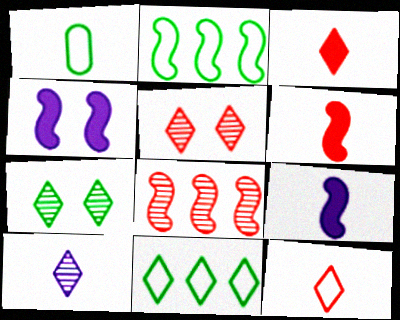[[1, 6, 10]]